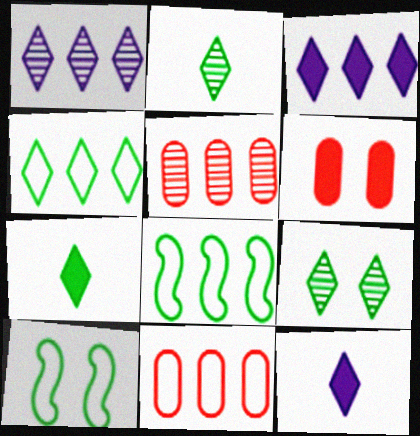[[3, 5, 8], 
[4, 7, 9], 
[5, 10, 12]]